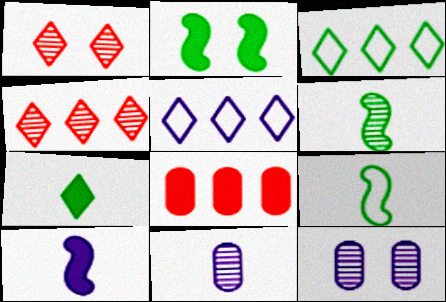[[1, 5, 7], 
[4, 6, 12], 
[5, 10, 12]]